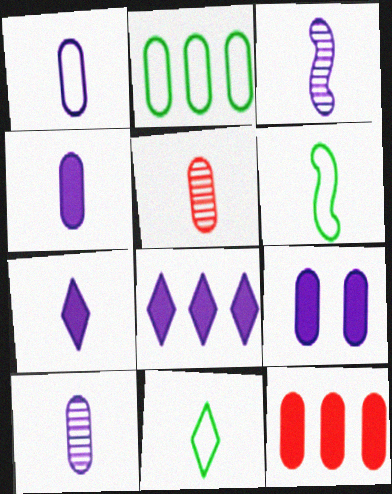[[1, 3, 7], 
[1, 4, 10], 
[2, 5, 9], 
[5, 6, 7]]